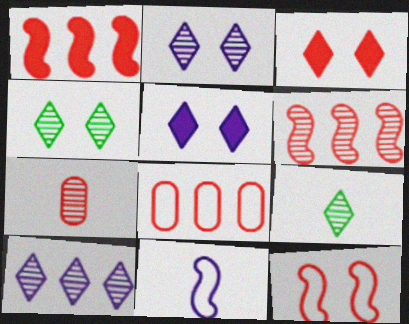[]